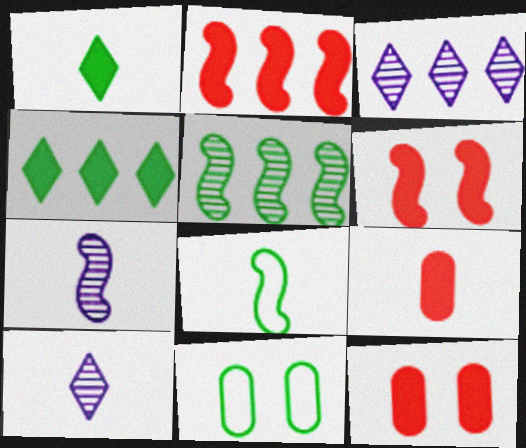[[1, 5, 11], 
[2, 10, 11], 
[3, 8, 12], 
[8, 9, 10]]